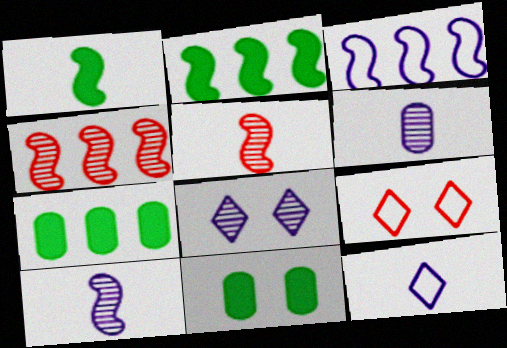[[2, 3, 4], 
[2, 6, 9], 
[4, 11, 12], 
[7, 9, 10]]